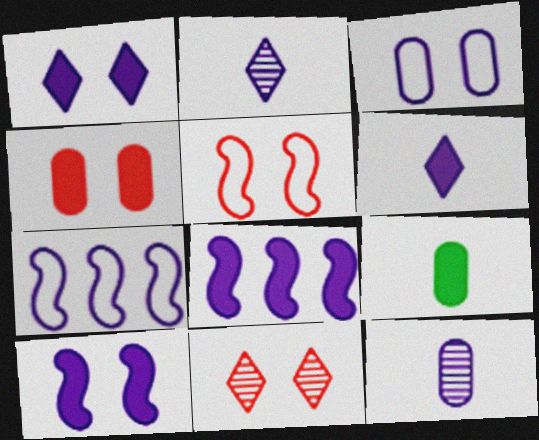[[1, 7, 12], 
[2, 3, 8], 
[4, 5, 11], 
[7, 9, 11]]